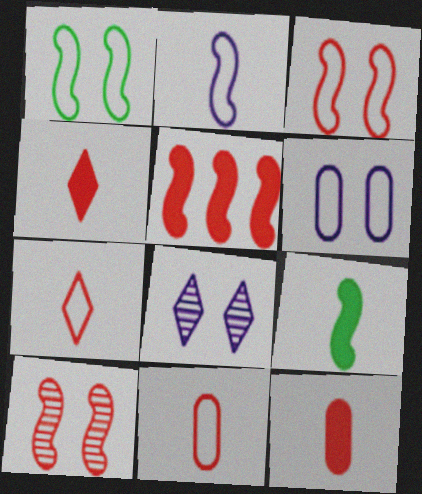[]